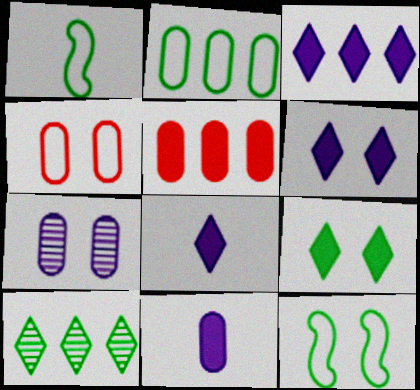[[3, 6, 8]]